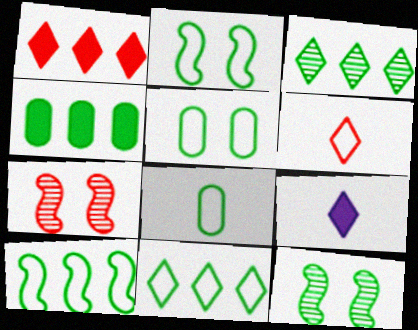[[2, 8, 11], 
[3, 4, 10]]